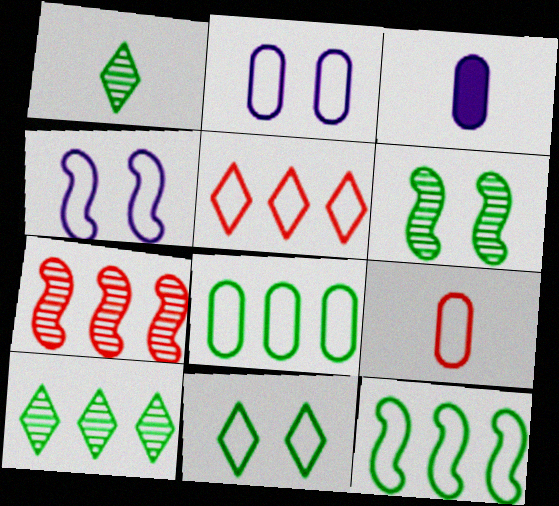[[2, 8, 9], 
[3, 5, 6], 
[3, 7, 11]]